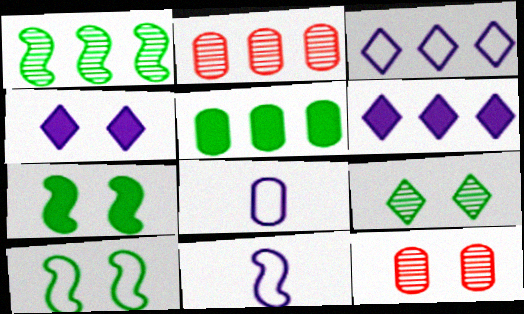[[4, 10, 12], 
[5, 8, 12]]